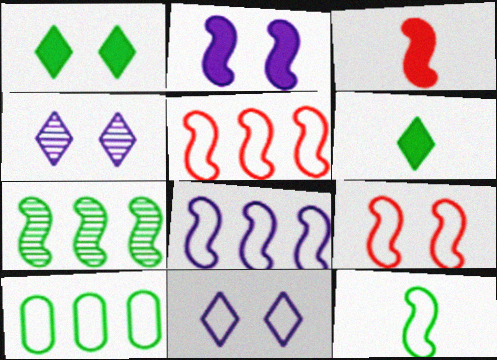[[3, 4, 10], 
[8, 9, 12]]